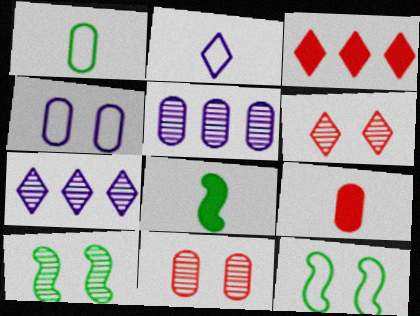[[7, 9, 12]]